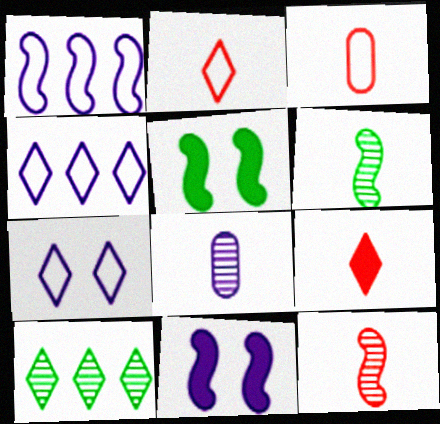[[1, 5, 12], 
[3, 9, 12], 
[3, 10, 11], 
[4, 8, 11], 
[7, 9, 10]]